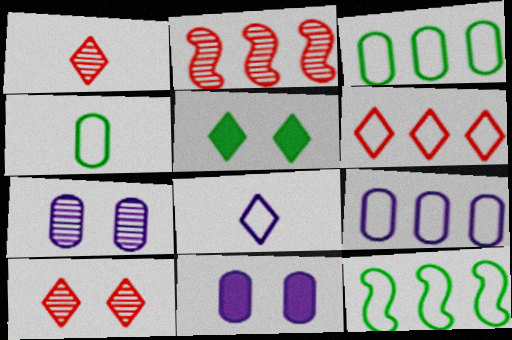[[1, 11, 12], 
[6, 9, 12]]